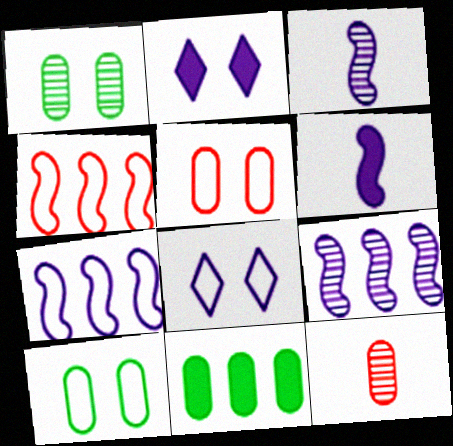[]